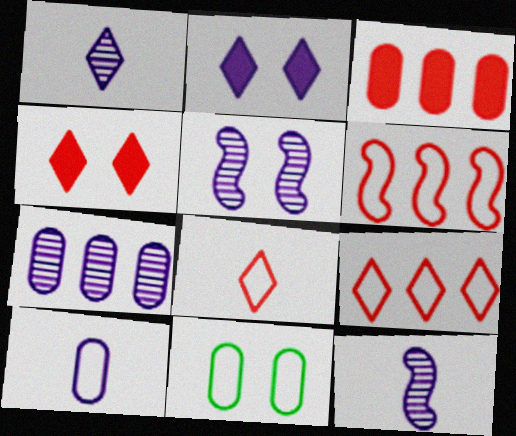[[1, 5, 7], 
[4, 5, 11]]